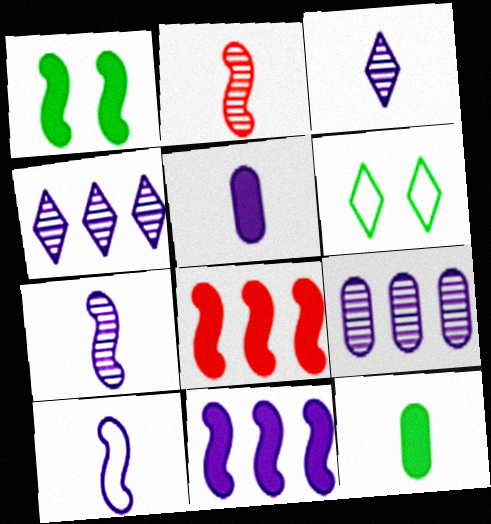[[3, 5, 10]]